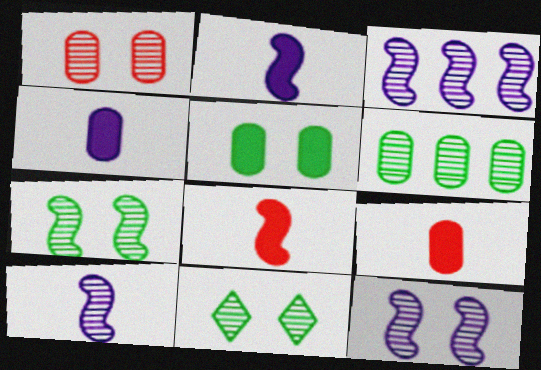[[1, 11, 12], 
[3, 10, 12]]